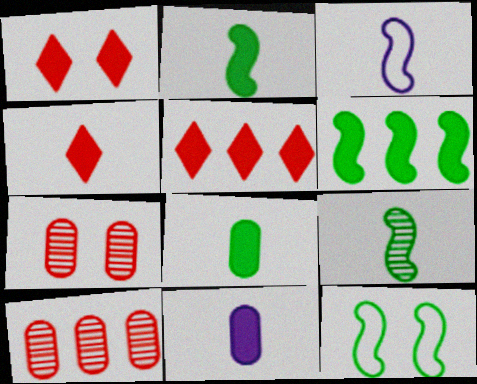[[1, 4, 5], 
[1, 6, 11], 
[2, 4, 11], 
[6, 9, 12]]